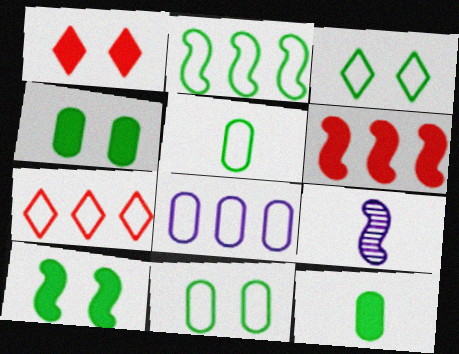[[2, 3, 5], 
[2, 7, 8], 
[4, 7, 9]]